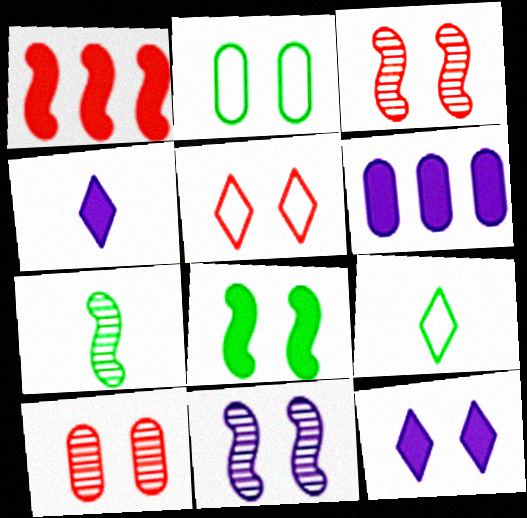[[2, 3, 12], 
[3, 6, 9], 
[5, 6, 7]]